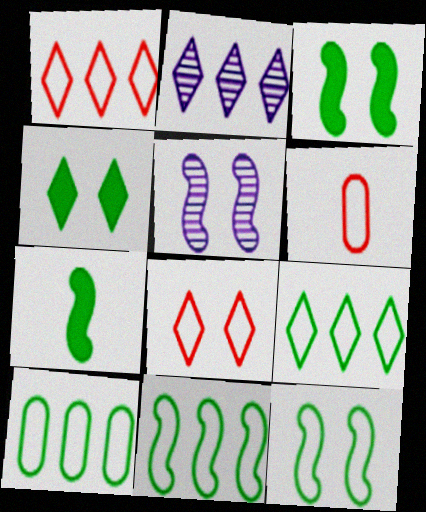[[2, 3, 6], 
[9, 10, 11]]